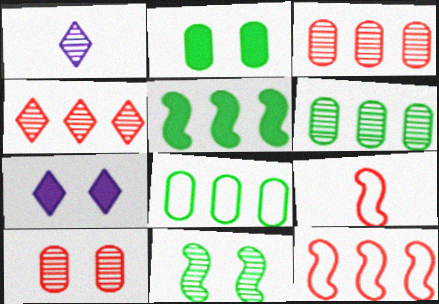[[1, 2, 12], 
[1, 3, 11], 
[6, 7, 9]]